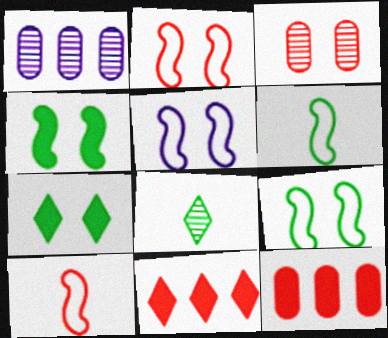[[1, 7, 10], 
[2, 5, 9], 
[3, 5, 7], 
[3, 10, 11], 
[5, 8, 12]]